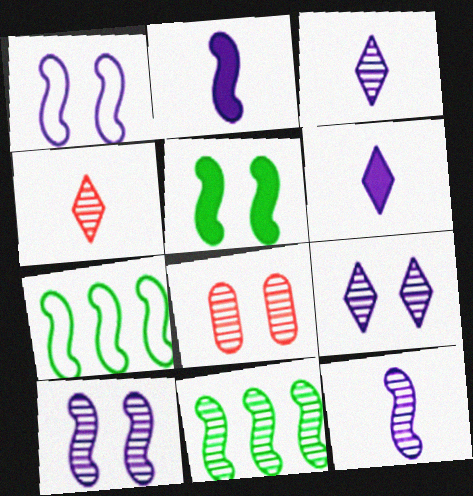[[3, 8, 11], 
[6, 7, 8]]